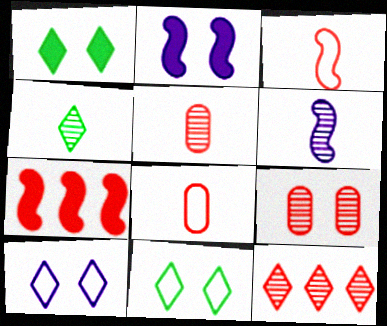[[2, 9, 11], 
[4, 5, 6]]